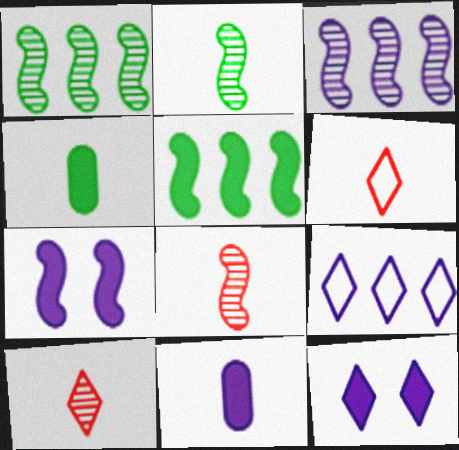[[2, 6, 11]]